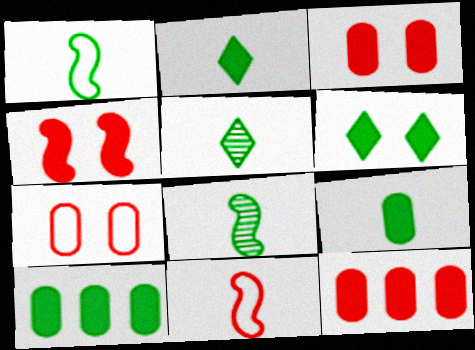[[1, 5, 9]]